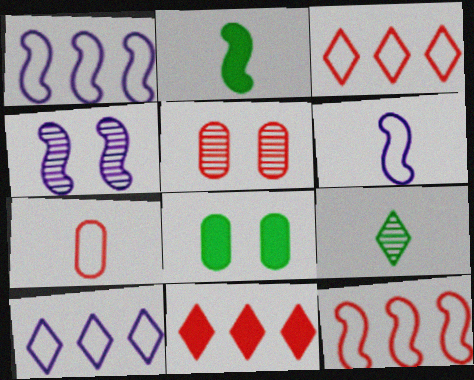[[2, 4, 12], 
[2, 5, 10]]